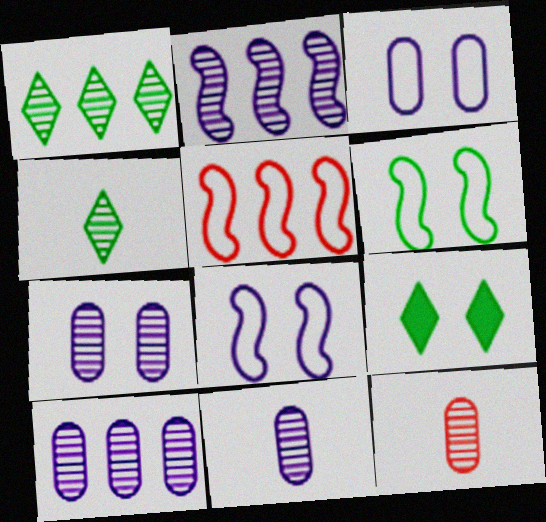[[5, 9, 11], 
[7, 10, 11]]